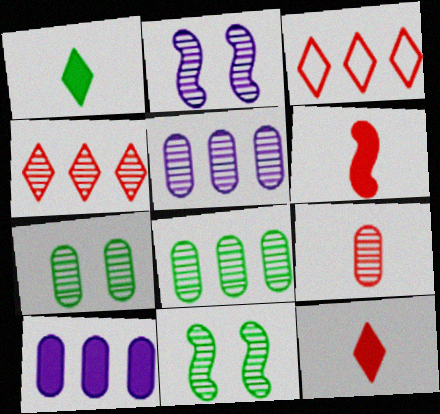[[5, 7, 9]]